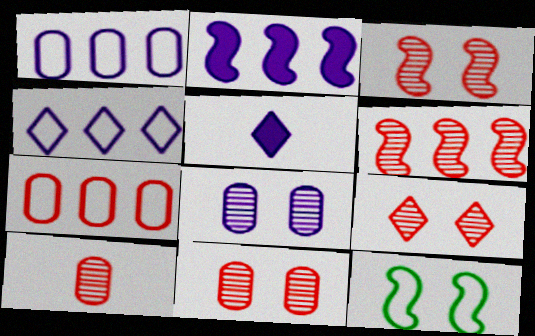[[3, 9, 11], 
[6, 9, 10]]